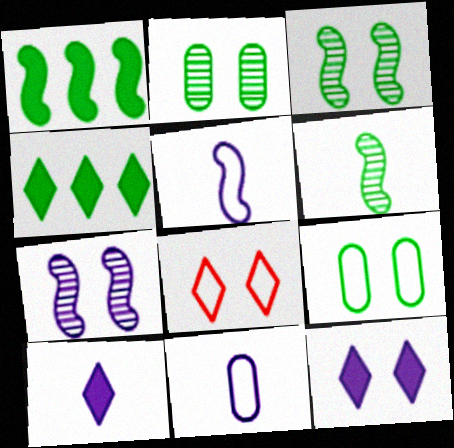[[4, 6, 9]]